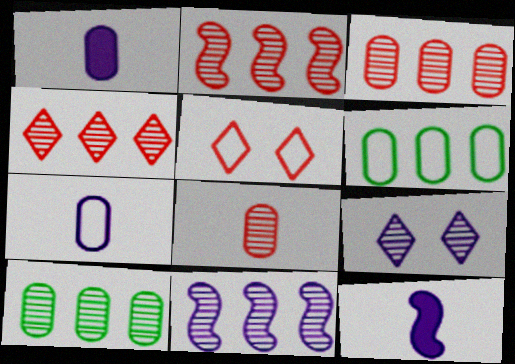[[2, 3, 4], 
[4, 10, 11], 
[5, 10, 12]]